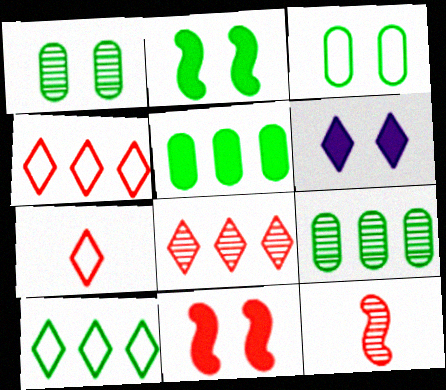[]